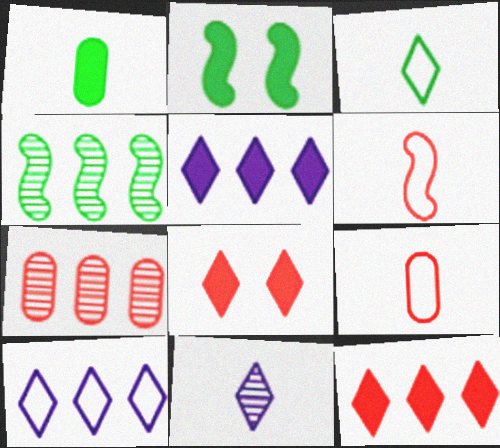[[1, 6, 11], 
[6, 7, 8]]